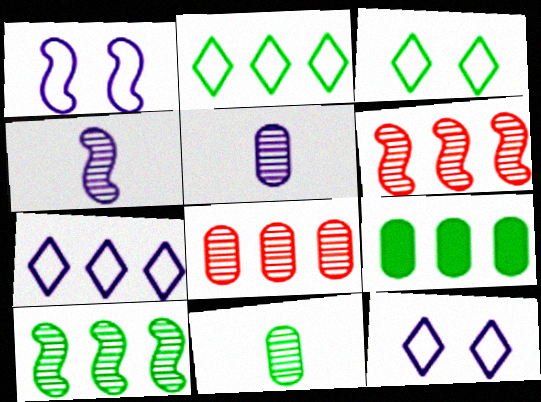[[2, 9, 10], 
[6, 7, 9]]